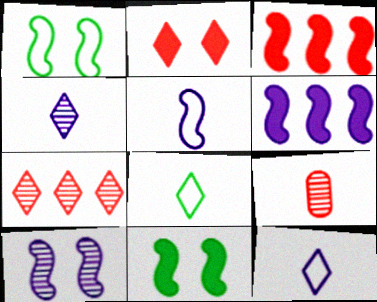[[5, 6, 10]]